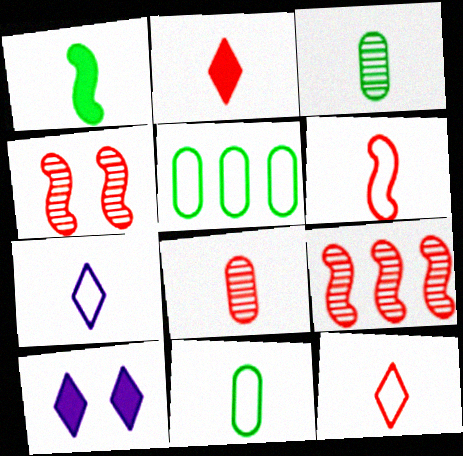[[1, 7, 8], 
[2, 6, 8], 
[6, 7, 11], 
[9, 10, 11]]